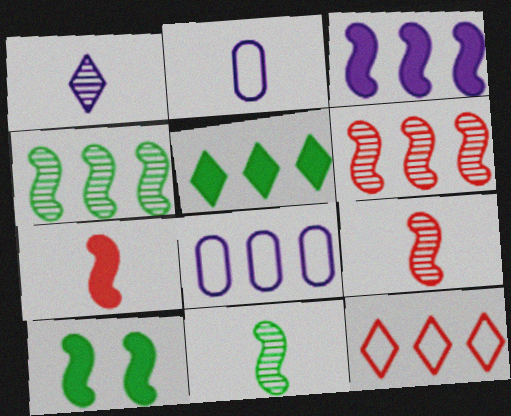[[3, 7, 10], 
[5, 6, 8]]